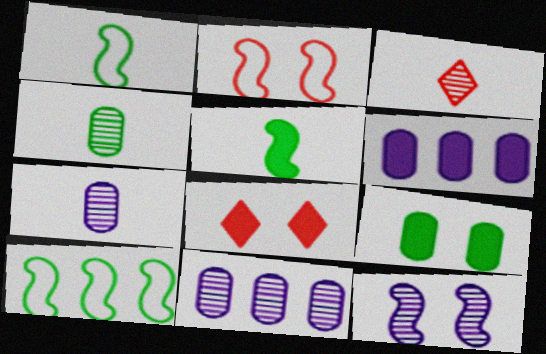[[1, 8, 11], 
[5, 6, 8], 
[7, 8, 10]]